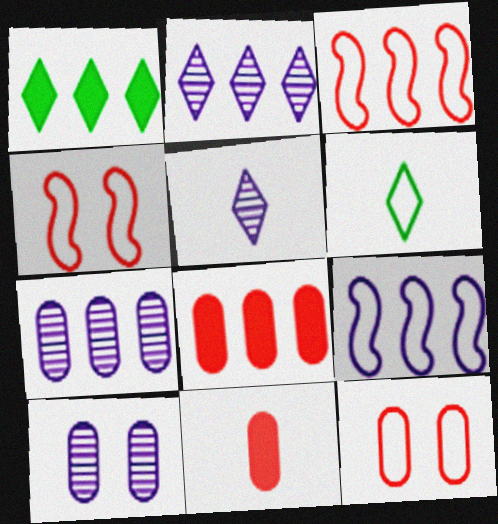[[1, 3, 7], 
[6, 9, 12]]